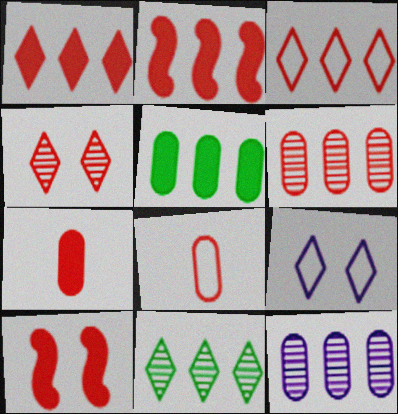[[1, 7, 10], 
[2, 3, 6], 
[2, 4, 8]]